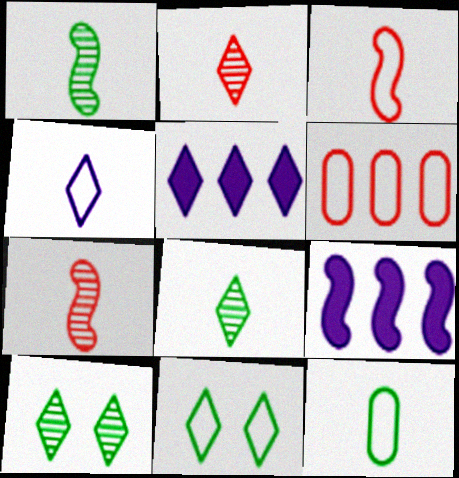[[2, 5, 11], 
[3, 4, 12]]